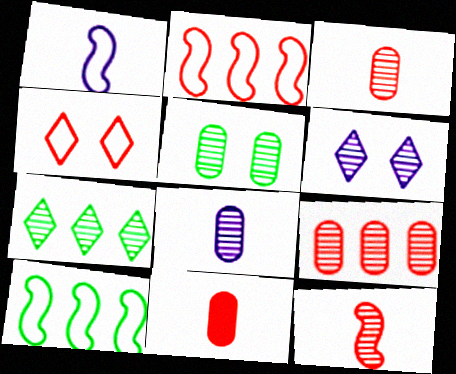[[5, 8, 9], 
[6, 10, 11]]